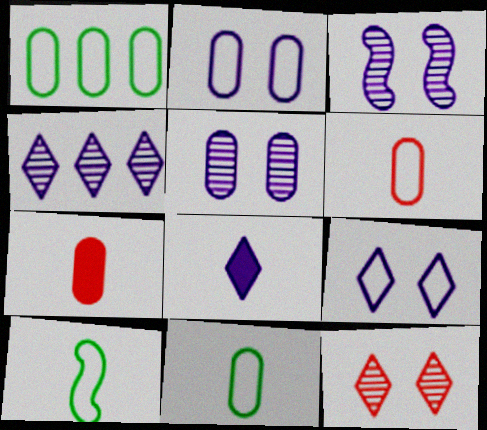[[1, 2, 6], 
[1, 5, 7], 
[4, 8, 9]]